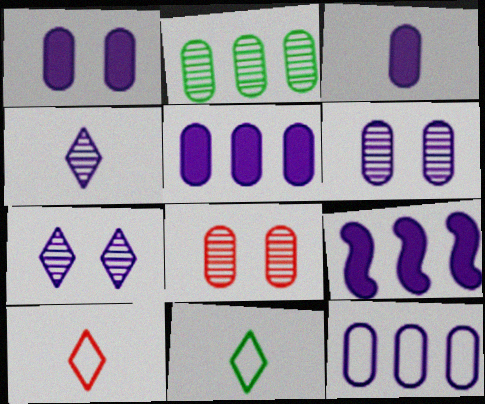[[1, 3, 5], 
[3, 6, 12], 
[8, 9, 11]]